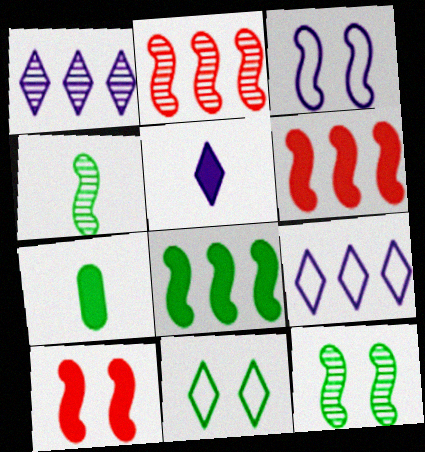[[3, 4, 6], 
[3, 10, 12]]